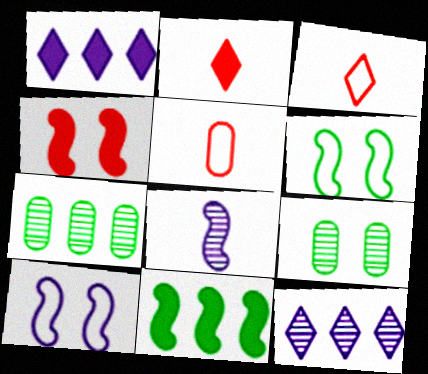[[2, 7, 10]]